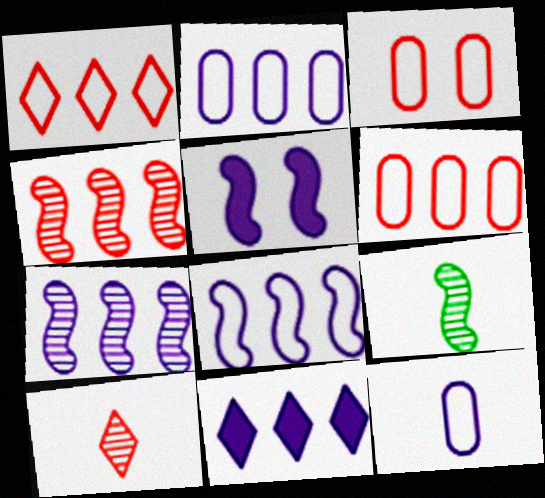[[2, 7, 11], 
[3, 9, 11]]